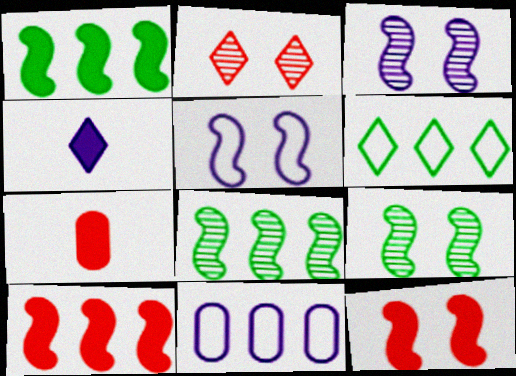[[2, 4, 6], 
[3, 4, 11], 
[3, 6, 7], 
[5, 9, 12]]